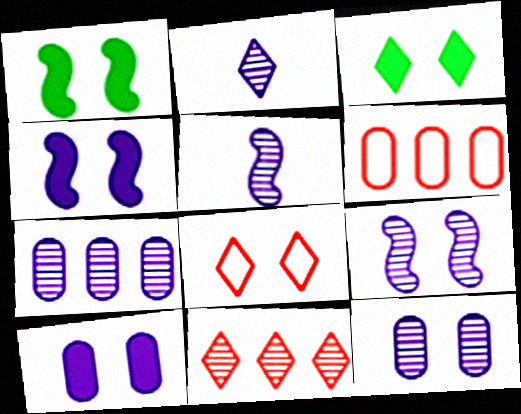[[1, 2, 6], 
[1, 8, 12], 
[2, 7, 9], 
[3, 5, 6]]